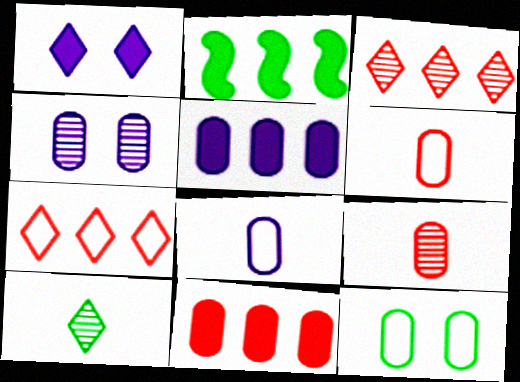[[1, 7, 10], 
[2, 10, 12], 
[4, 5, 8], 
[5, 9, 12]]